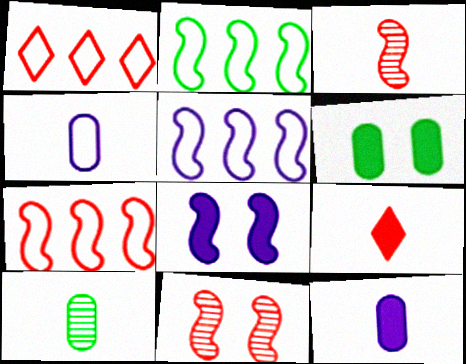[[1, 8, 10], 
[2, 3, 8], 
[2, 5, 7]]